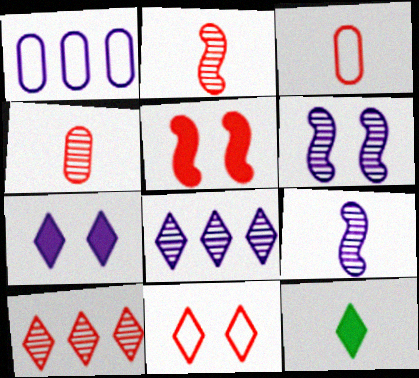[[1, 7, 9], 
[3, 5, 10], 
[3, 9, 12], 
[8, 11, 12]]